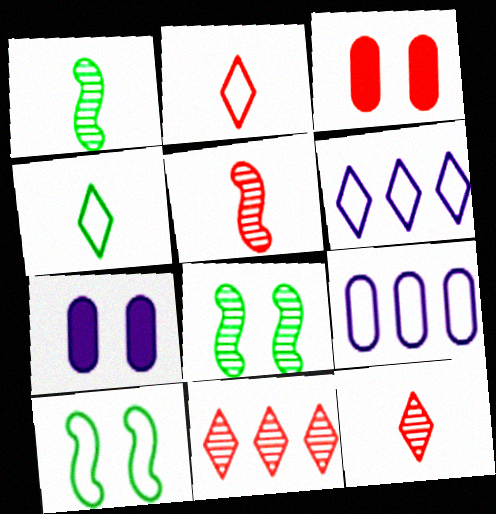[[1, 3, 6], 
[2, 9, 10]]